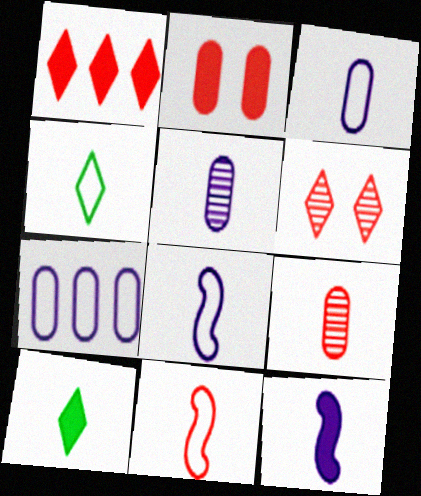[[3, 4, 11], 
[4, 9, 12], 
[5, 10, 11], 
[8, 9, 10]]